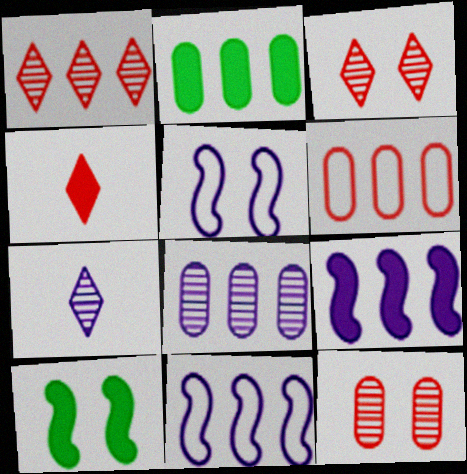[[1, 2, 11], 
[2, 6, 8], 
[6, 7, 10]]